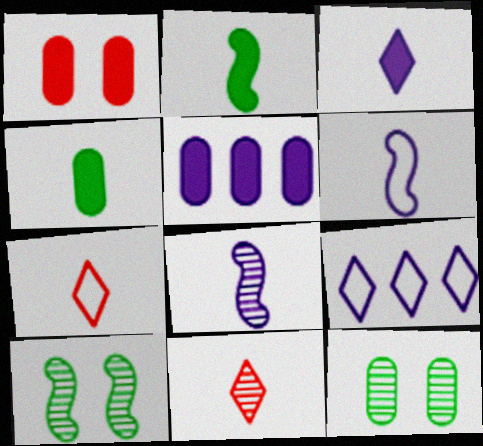[[1, 4, 5], 
[4, 6, 11], 
[4, 7, 8], 
[5, 7, 10]]